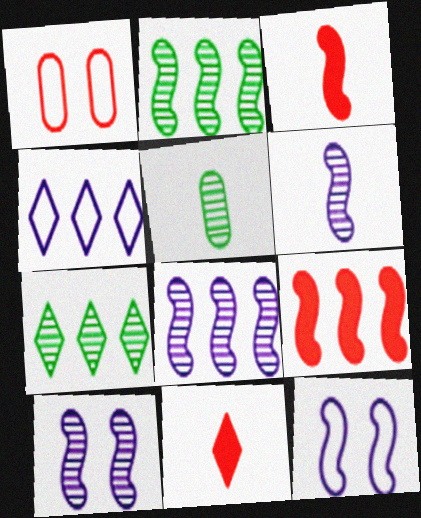[[2, 3, 12], 
[6, 8, 10]]